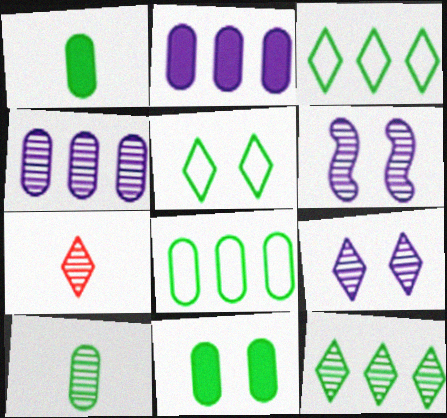[[7, 9, 12], 
[8, 10, 11]]